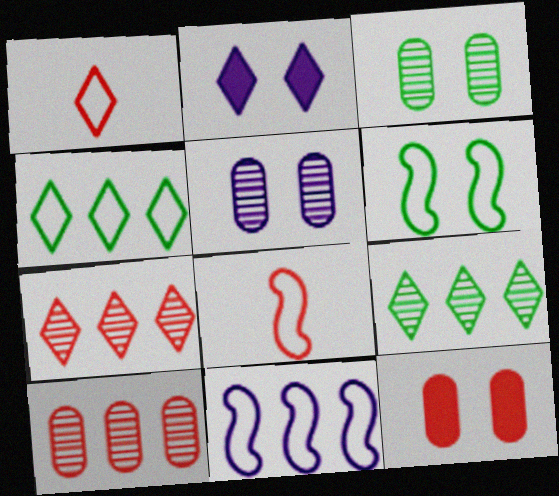[[1, 2, 9], 
[6, 8, 11], 
[7, 8, 12]]